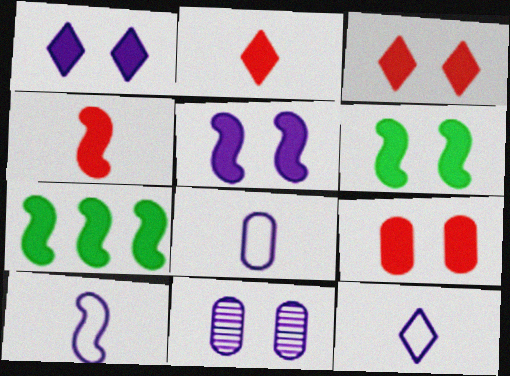[[1, 6, 9], 
[4, 5, 7], 
[8, 10, 12]]